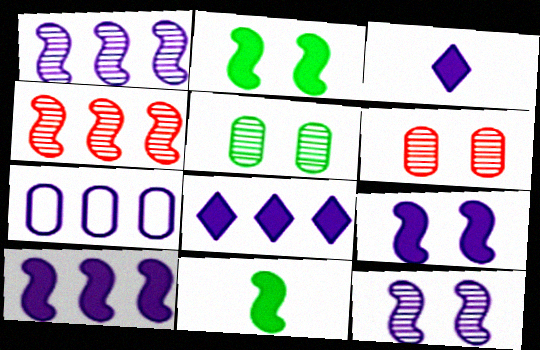[[1, 7, 8], 
[3, 7, 12]]